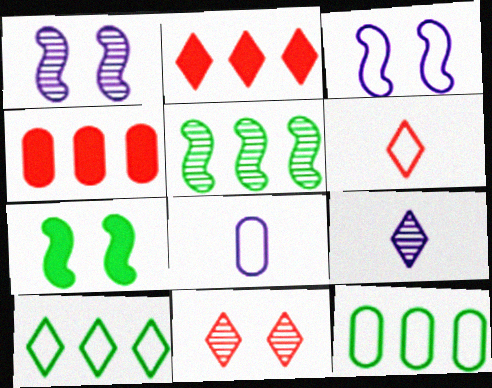[[2, 6, 11], 
[3, 6, 12]]